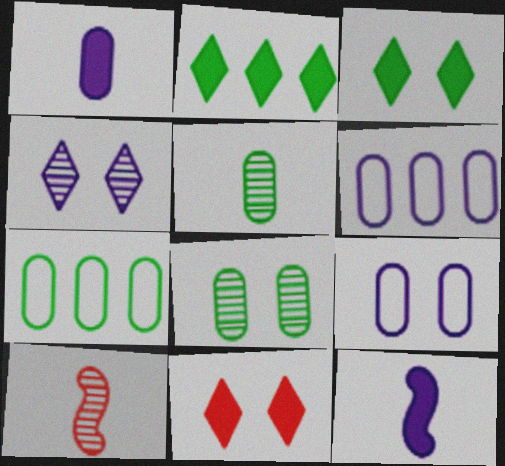[[2, 9, 10], 
[3, 6, 10], 
[4, 6, 12]]